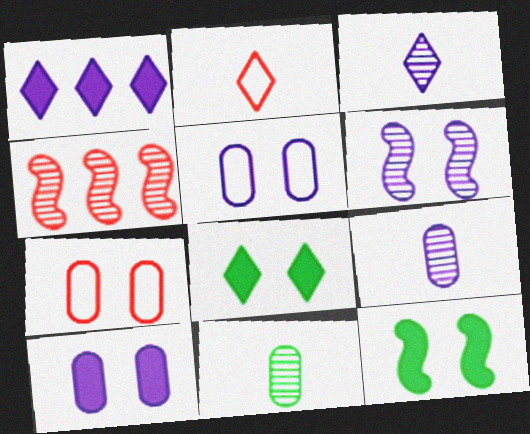[[6, 7, 8]]